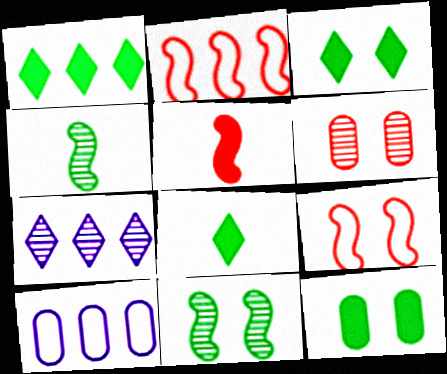[[1, 3, 8], 
[4, 6, 7]]